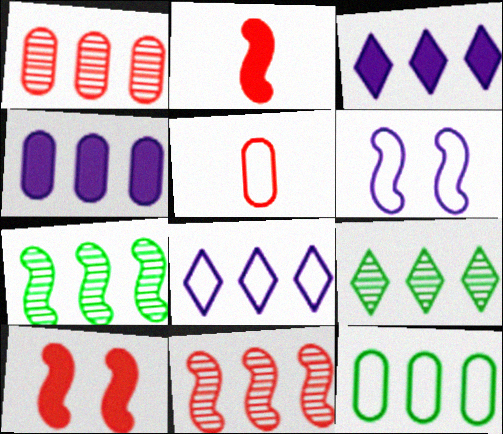[[1, 4, 12], 
[2, 6, 7], 
[3, 11, 12]]